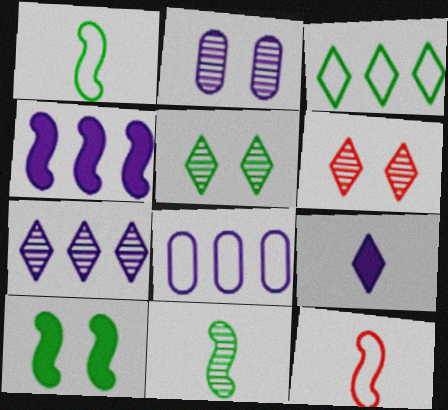[[3, 6, 9], 
[4, 7, 8]]